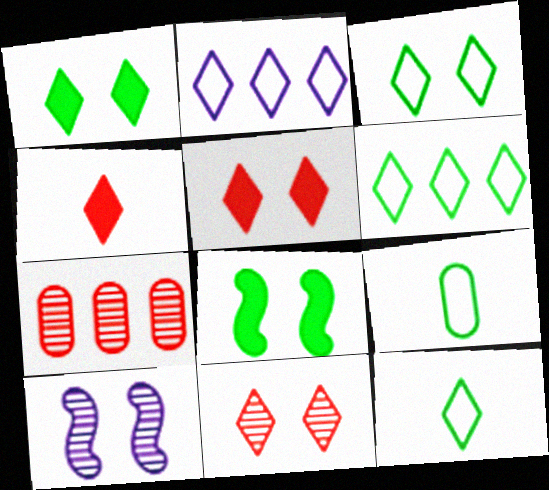[[3, 6, 12]]